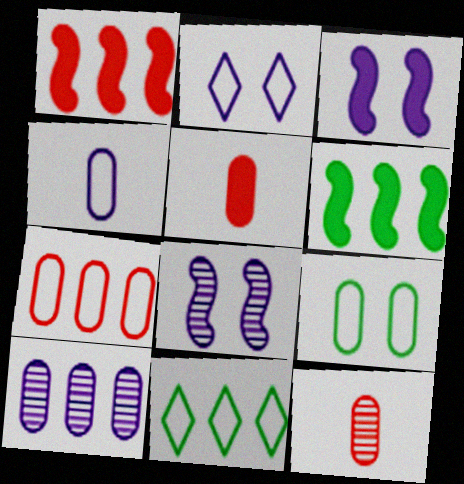[[1, 10, 11], 
[2, 6, 12], 
[3, 11, 12], 
[4, 7, 9], 
[5, 8, 11], 
[5, 9, 10]]